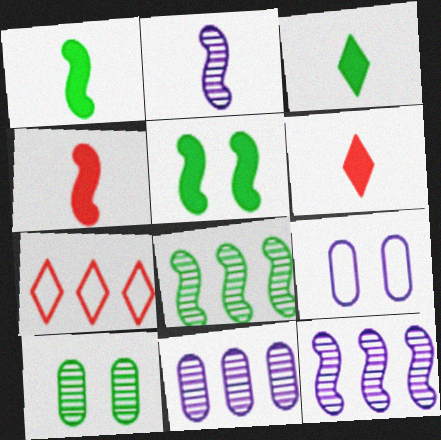[[6, 8, 9]]